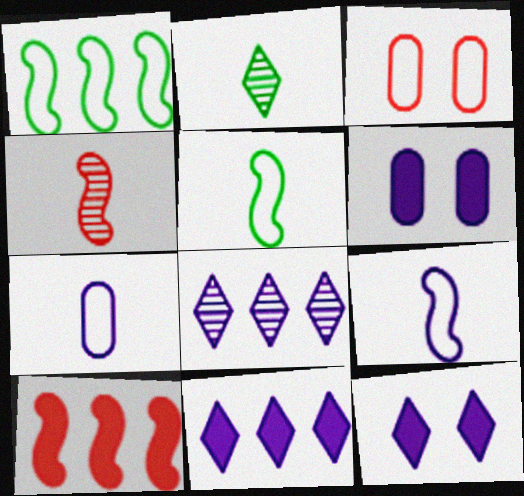[[6, 8, 9]]